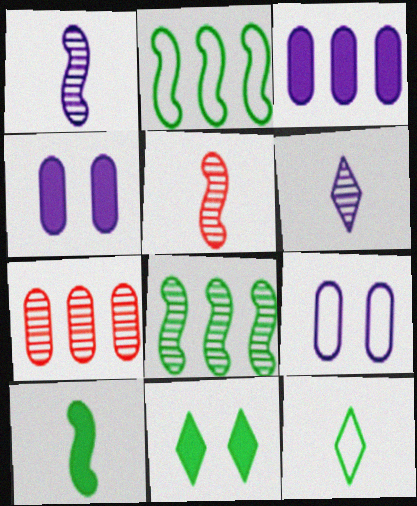[]